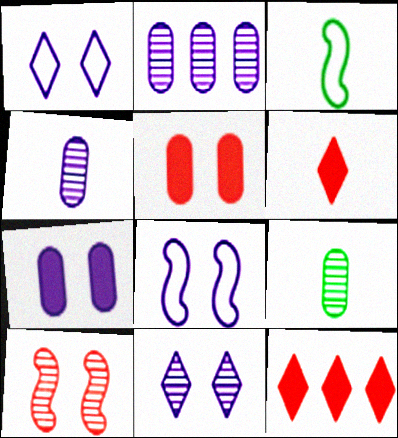[[3, 4, 6], 
[7, 8, 11], 
[8, 9, 12]]